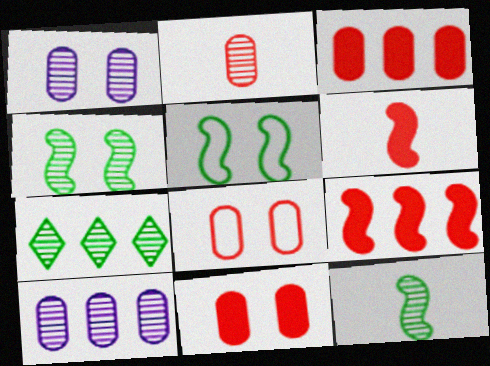[[2, 3, 8]]